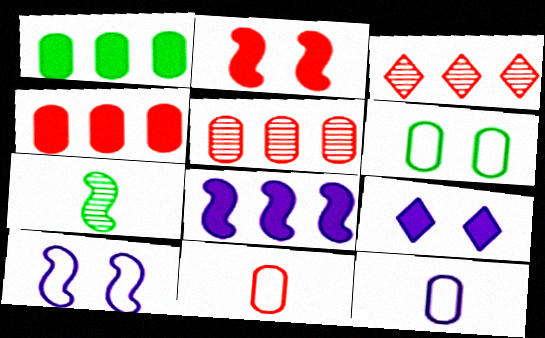[[2, 3, 11]]